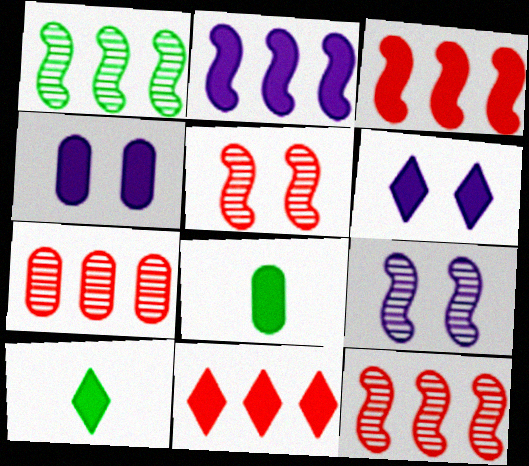[[3, 4, 10], 
[3, 6, 8], 
[6, 10, 11]]